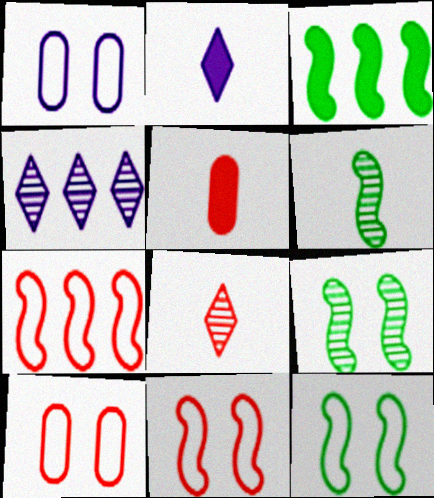[[1, 3, 8], 
[3, 6, 12], 
[4, 5, 12]]